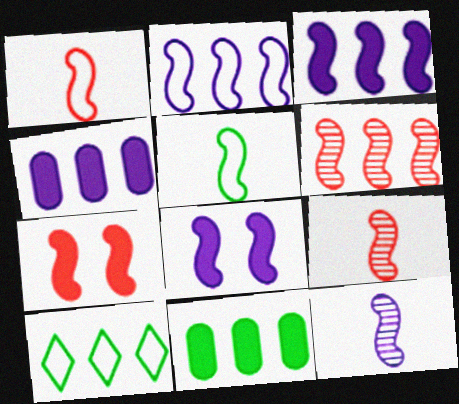[[1, 6, 7], 
[2, 8, 12], 
[4, 6, 10], 
[5, 6, 8]]